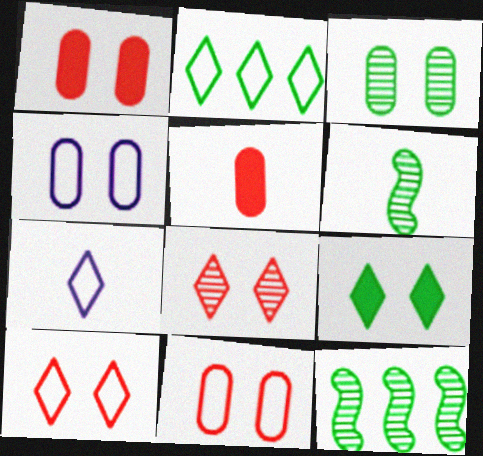[[1, 3, 4], 
[1, 7, 12], 
[2, 7, 10], 
[5, 6, 7]]